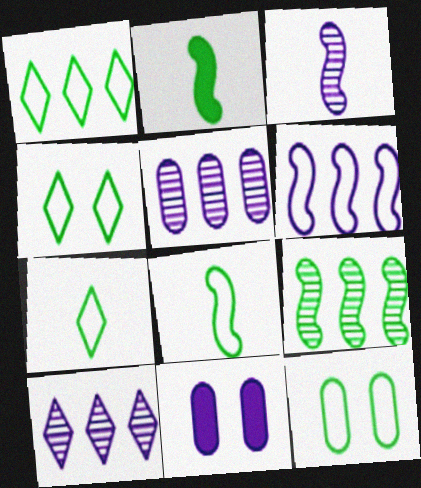[[1, 4, 7], 
[1, 8, 12]]